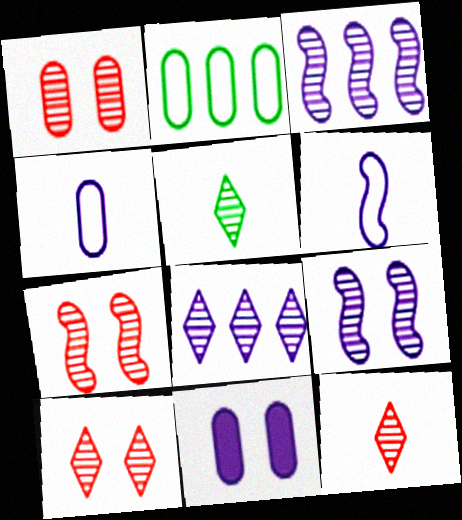[[1, 3, 5], 
[1, 7, 10], 
[5, 8, 10], 
[6, 8, 11]]